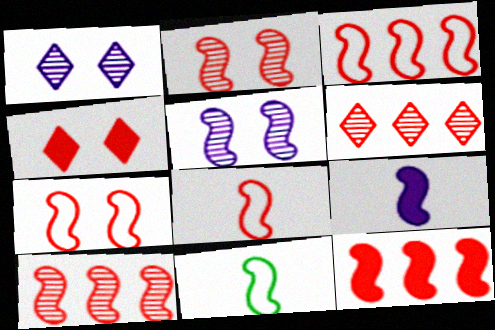[[2, 8, 12], 
[3, 7, 8], 
[3, 10, 12], 
[5, 11, 12]]